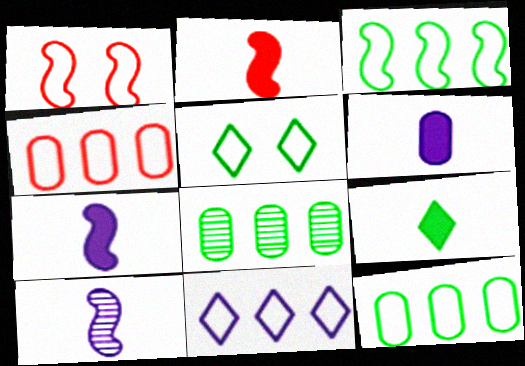[[2, 6, 9], 
[3, 4, 11]]